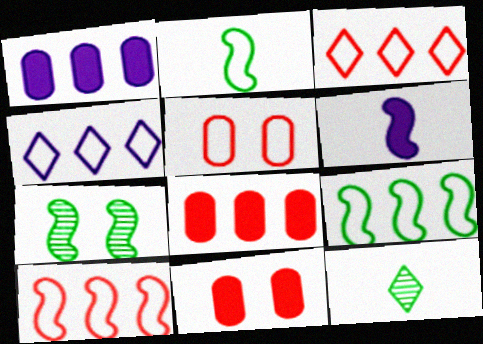[[2, 4, 5], 
[6, 7, 10]]